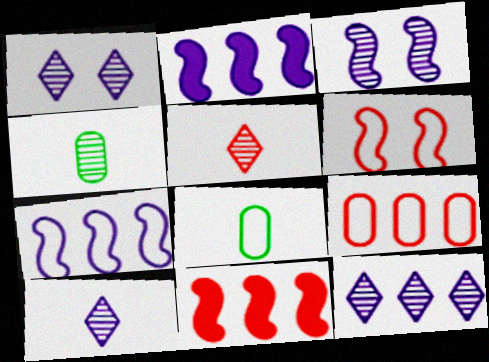[[1, 8, 11], 
[1, 10, 12]]